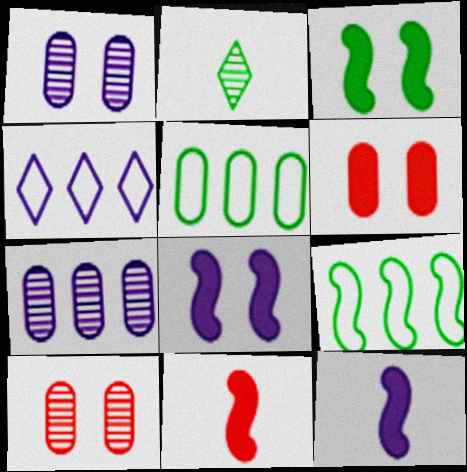[[1, 4, 12], 
[2, 3, 5]]